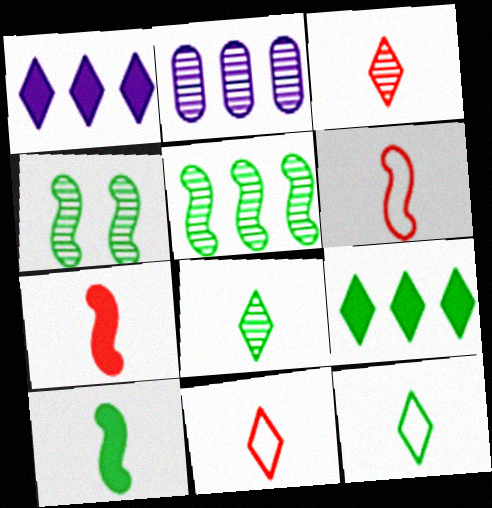[[2, 3, 4]]